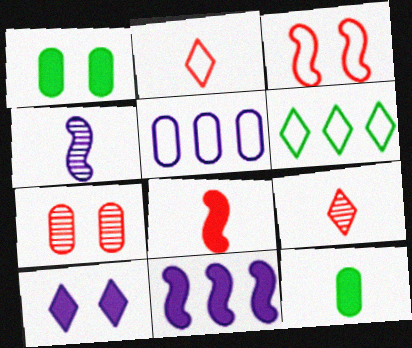[[2, 4, 12], 
[4, 5, 10], 
[5, 7, 12], 
[6, 9, 10]]